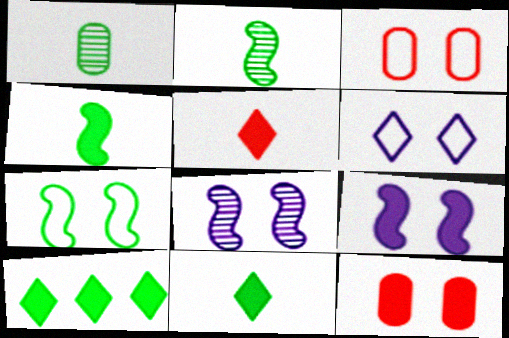[[1, 7, 10], 
[3, 6, 7]]